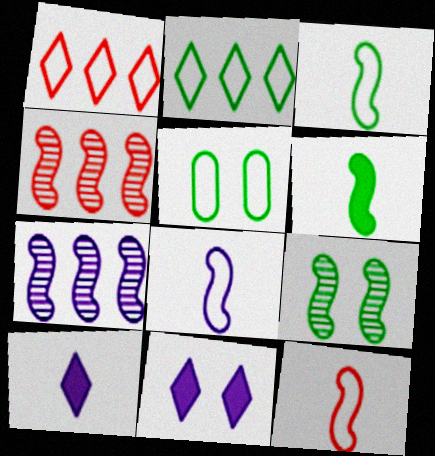[[1, 5, 8], 
[2, 3, 5], 
[3, 8, 12], 
[4, 5, 10]]